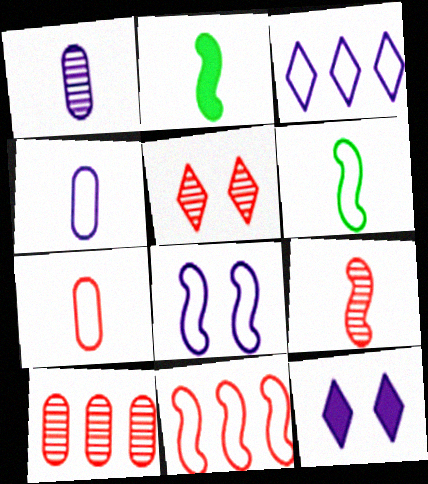[[3, 4, 8], 
[5, 9, 10], 
[6, 8, 11], 
[6, 10, 12]]